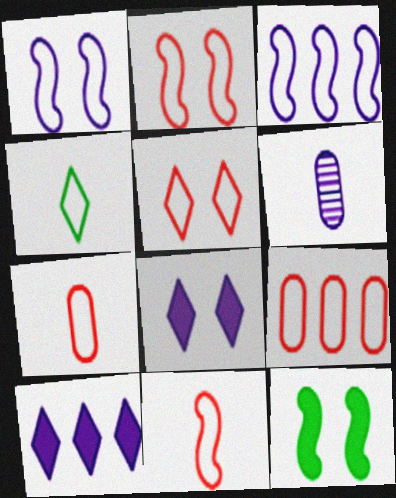[[1, 4, 9], 
[1, 6, 10], 
[3, 6, 8], 
[5, 9, 11]]